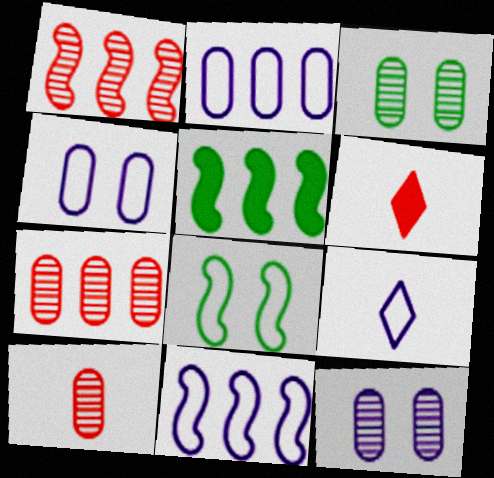[[1, 5, 11], 
[3, 6, 11], 
[4, 9, 11]]